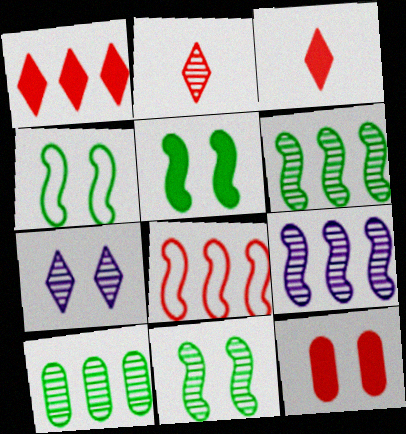[[2, 8, 12], 
[4, 5, 11], 
[4, 7, 12]]